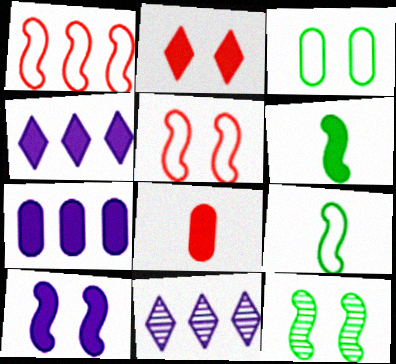[[2, 6, 7], 
[5, 10, 12]]